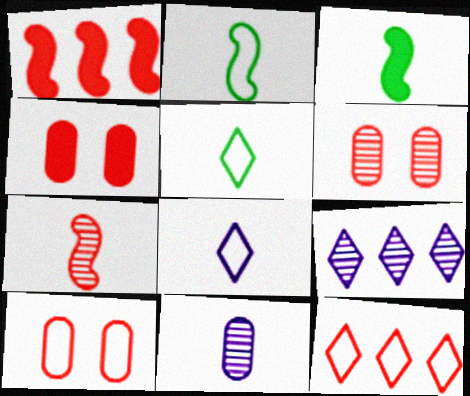[[2, 4, 9], 
[3, 9, 10], 
[4, 6, 10], 
[4, 7, 12]]